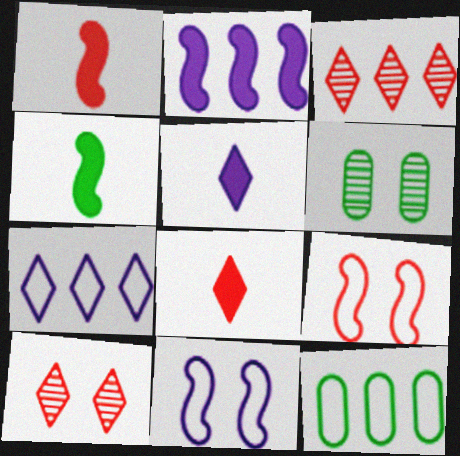[[1, 6, 7], 
[2, 3, 12]]